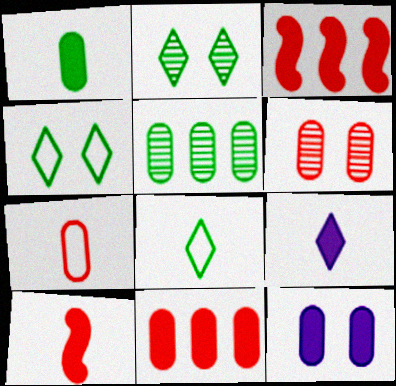[[1, 9, 10], 
[1, 11, 12], 
[5, 7, 12], 
[6, 7, 11]]